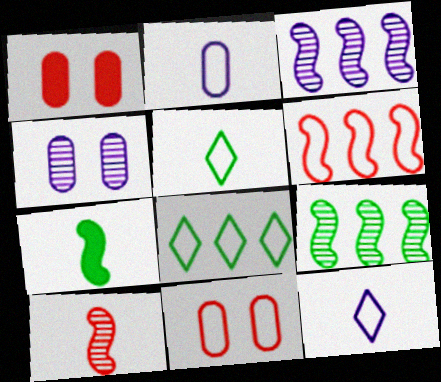[[1, 3, 5], 
[1, 9, 12]]